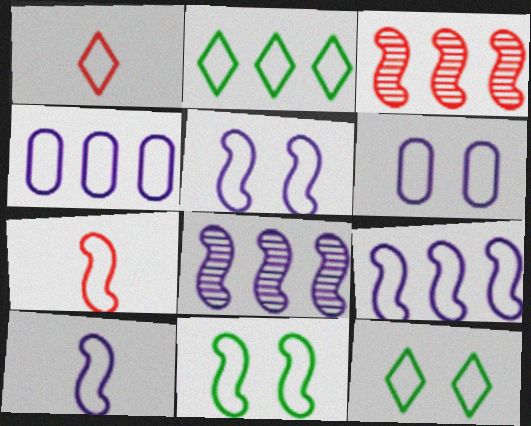[[1, 4, 11], 
[2, 6, 7], 
[4, 7, 12], 
[5, 9, 10], 
[7, 9, 11]]